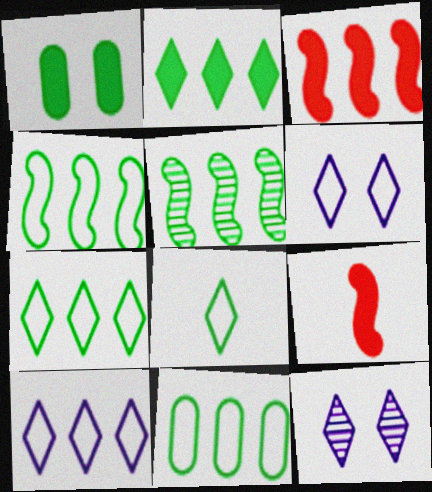[[1, 5, 8], 
[2, 5, 11], 
[4, 7, 11], 
[9, 11, 12]]